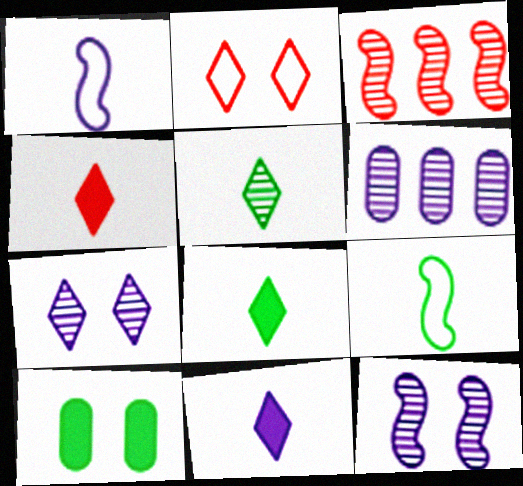[[2, 10, 12], 
[4, 8, 11]]